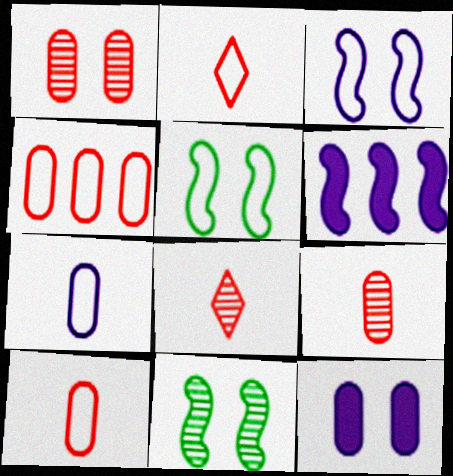[]